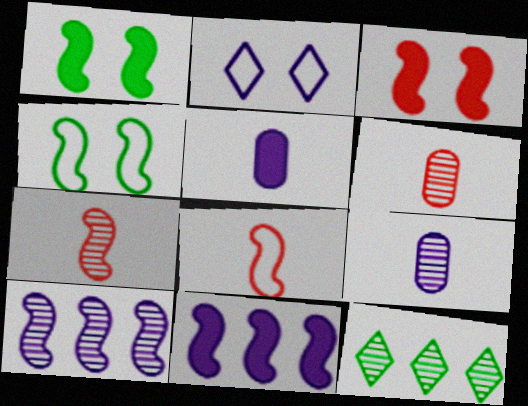[[1, 8, 10], 
[2, 5, 10], 
[2, 9, 11], 
[4, 7, 11]]